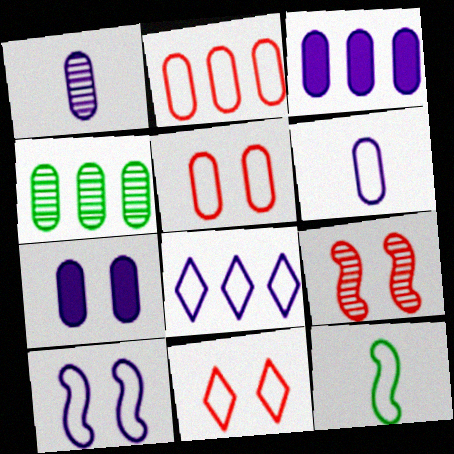[[2, 3, 4], 
[5, 8, 12], 
[6, 8, 10]]